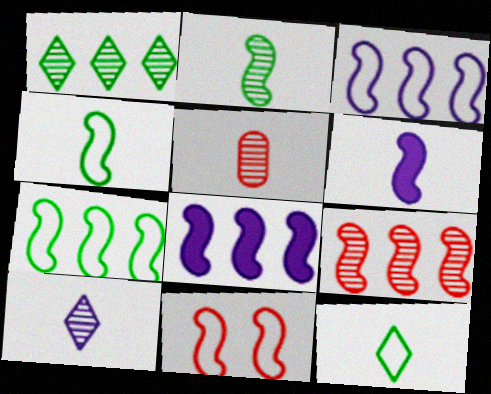[[2, 5, 10], 
[2, 8, 11], 
[3, 4, 11], 
[5, 6, 12], 
[7, 8, 9]]